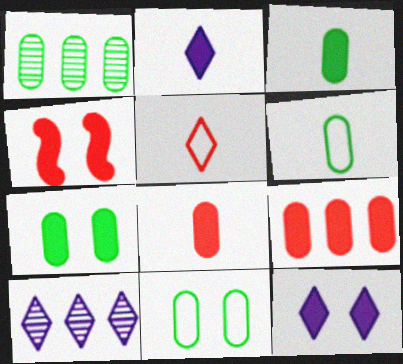[[1, 3, 11], 
[1, 6, 7], 
[4, 6, 10], 
[4, 7, 12]]